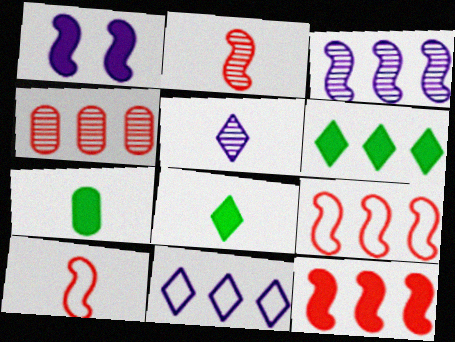[[5, 7, 10]]